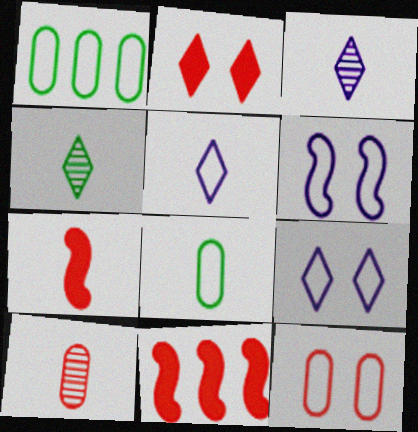[[3, 7, 8]]